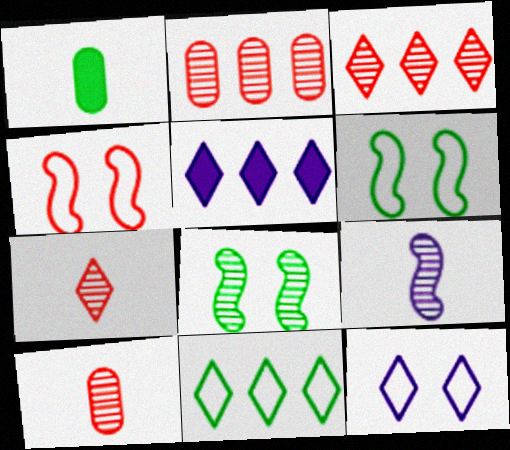[[1, 8, 11], 
[3, 5, 11], 
[5, 6, 10]]